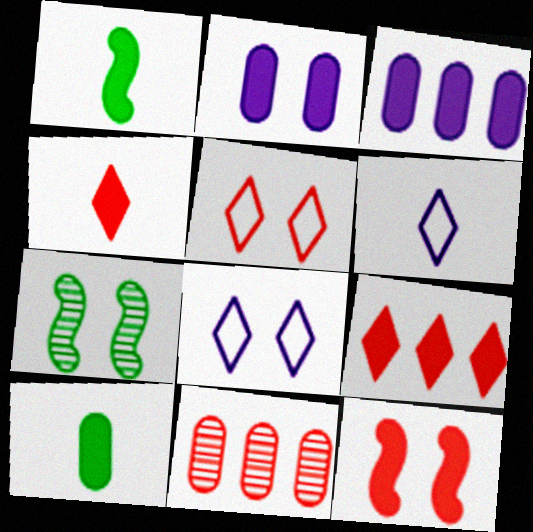[[1, 2, 9], 
[1, 8, 11], 
[2, 5, 7]]